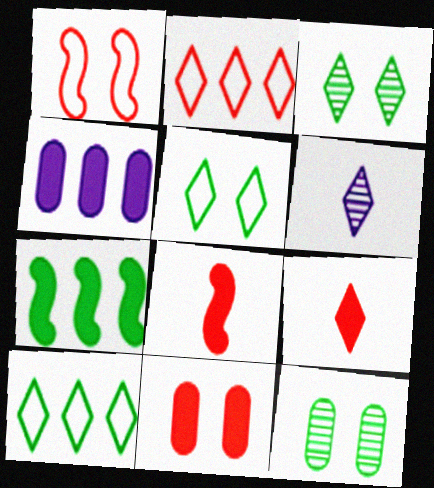[]